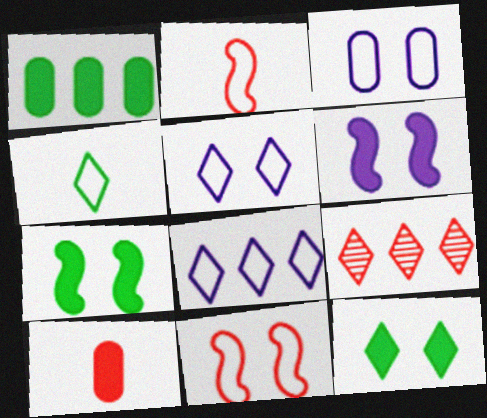[[9, 10, 11]]